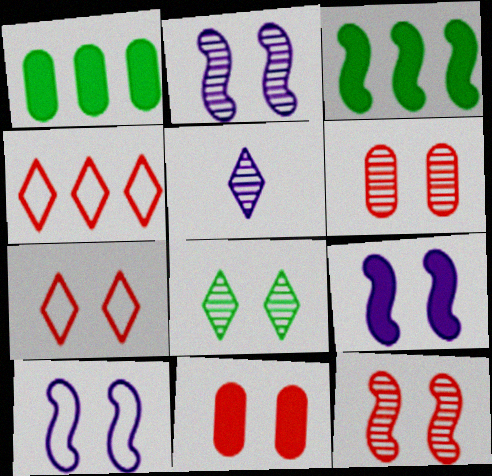[[2, 6, 8], 
[2, 9, 10], 
[7, 11, 12], 
[8, 10, 11]]